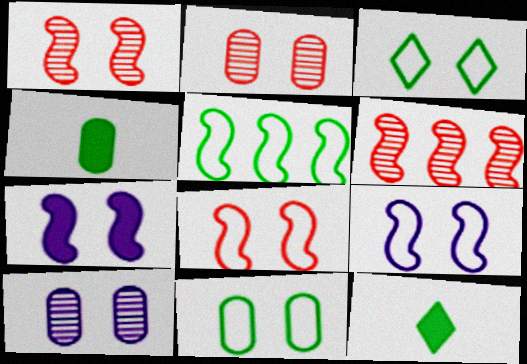[[2, 3, 7]]